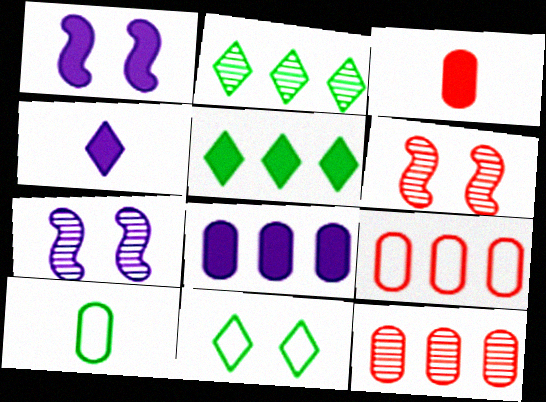[[1, 3, 5], 
[1, 4, 8]]